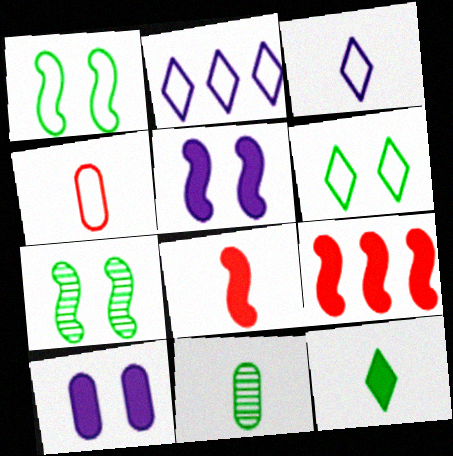[[1, 2, 4], 
[3, 8, 11], 
[9, 10, 12]]